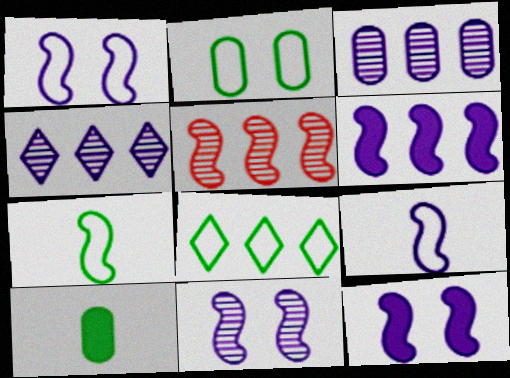[[1, 11, 12], 
[2, 7, 8], 
[5, 7, 12], 
[6, 9, 11]]